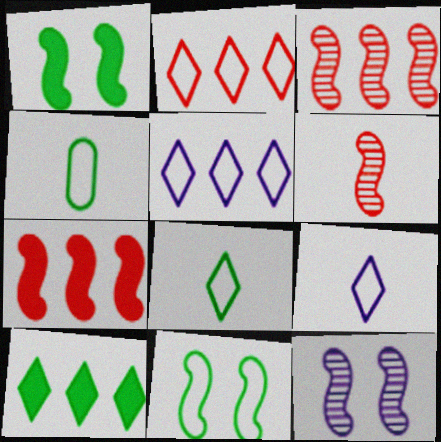[]